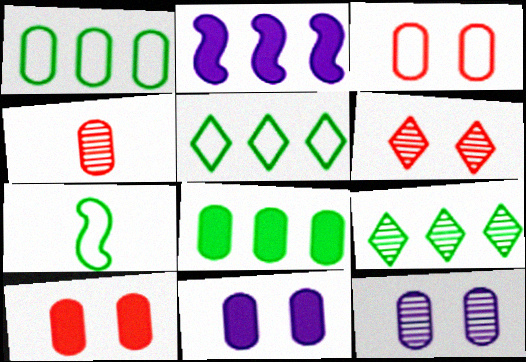[[1, 4, 11]]